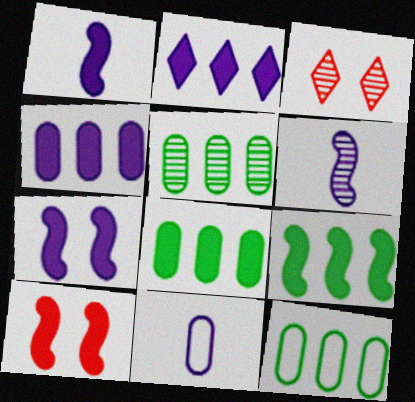[[1, 3, 12], 
[1, 9, 10], 
[3, 5, 6], 
[3, 9, 11], 
[5, 8, 12]]